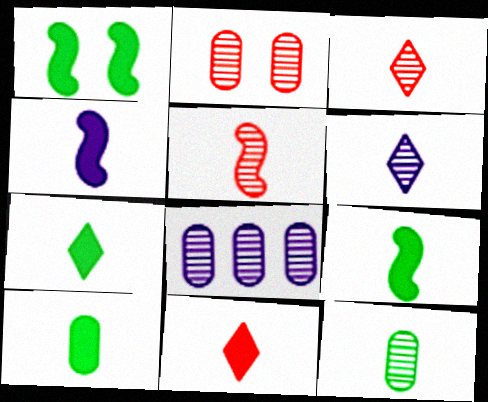[[2, 8, 12], 
[4, 10, 11], 
[5, 6, 12], 
[7, 9, 10]]